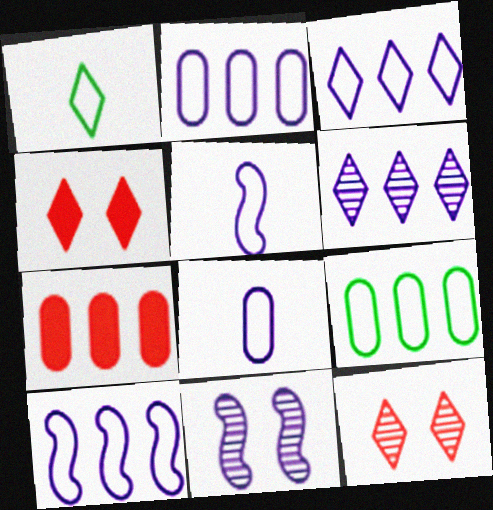[[1, 4, 6], 
[1, 7, 11], 
[2, 3, 10]]